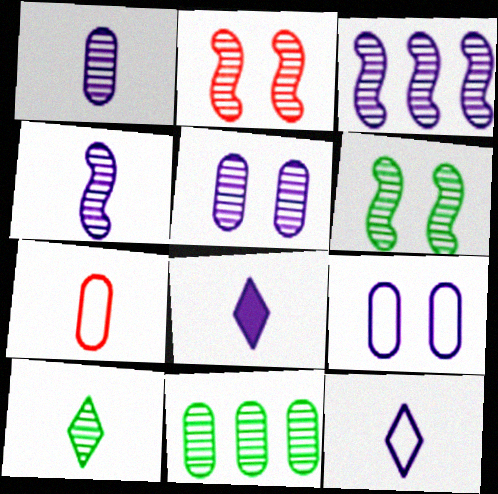[[3, 8, 9], 
[6, 10, 11]]